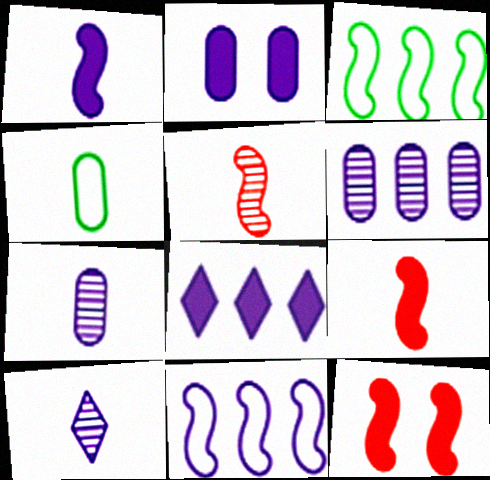[[1, 2, 8], 
[2, 10, 11], 
[4, 9, 10], 
[6, 8, 11]]